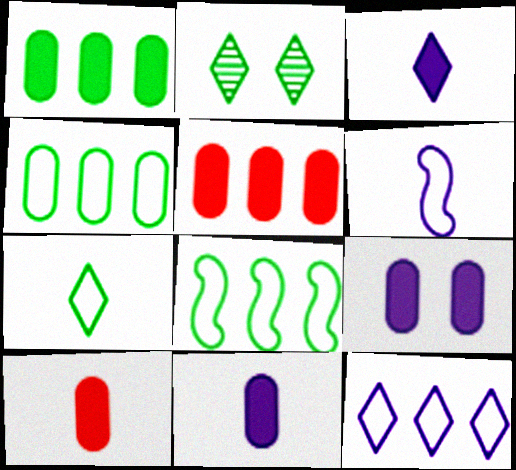[[1, 9, 10], 
[2, 5, 6]]